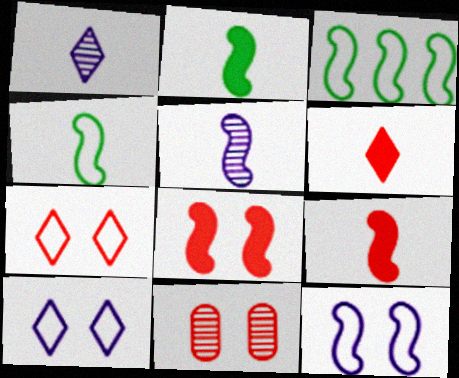[[3, 5, 8], 
[4, 5, 9], 
[7, 8, 11]]